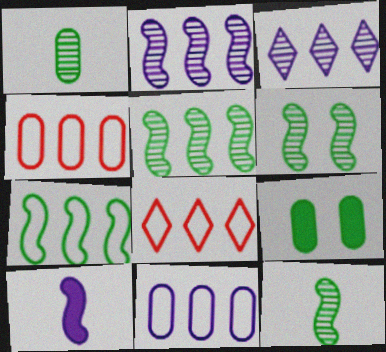[[5, 6, 12], 
[7, 8, 11]]